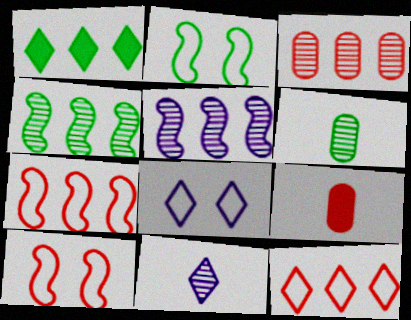[[1, 2, 6], 
[4, 8, 9]]